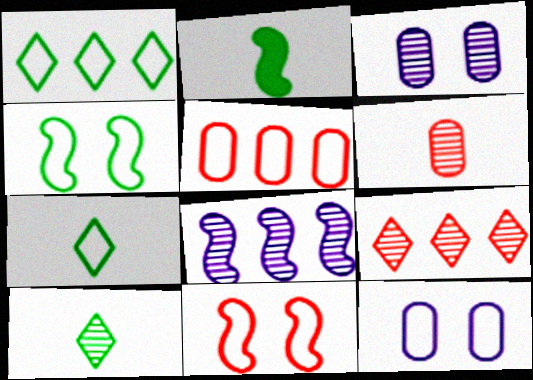[[2, 8, 11], 
[2, 9, 12]]